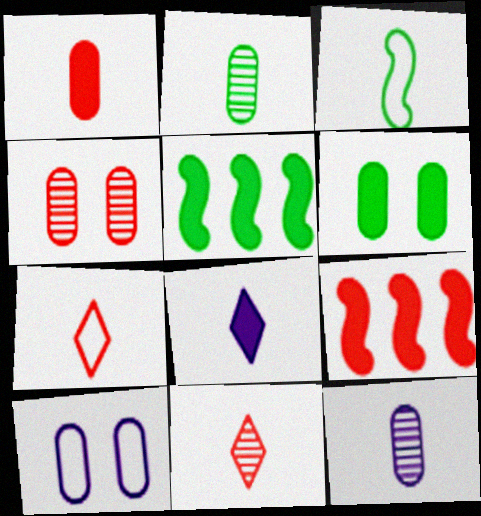[[4, 6, 10], 
[4, 7, 9], 
[5, 10, 11], 
[6, 8, 9]]